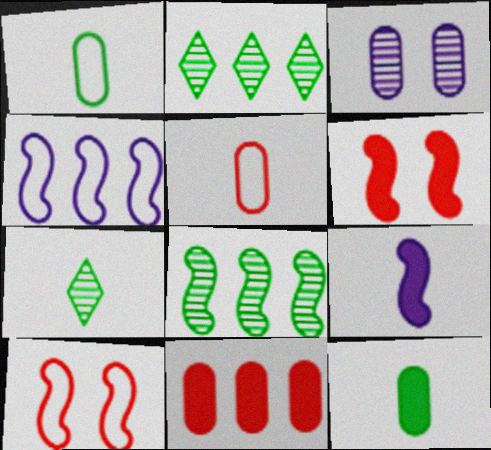[[1, 3, 11], 
[2, 4, 11], 
[5, 7, 9], 
[8, 9, 10]]